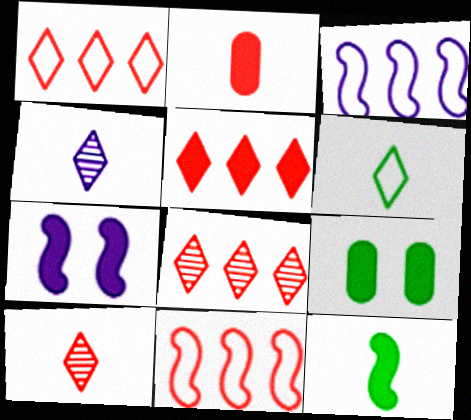[[1, 5, 8], 
[3, 9, 10], 
[4, 9, 11]]